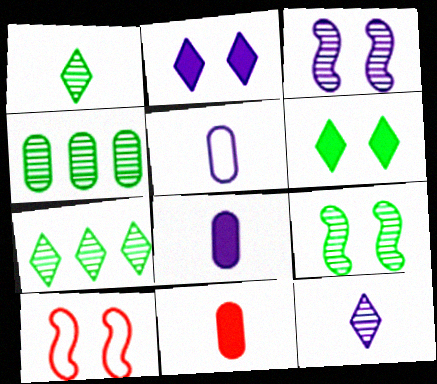[[1, 4, 9], 
[7, 8, 10]]